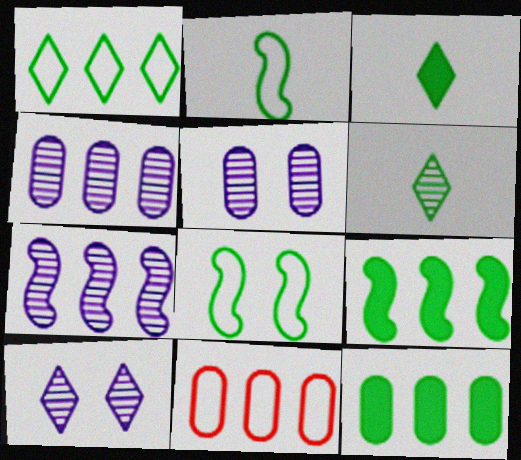[[4, 11, 12], 
[6, 8, 12]]